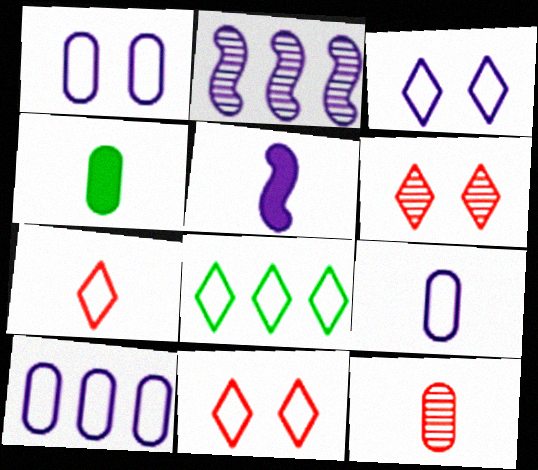[[1, 9, 10], 
[2, 4, 11], 
[3, 7, 8], 
[4, 9, 12]]